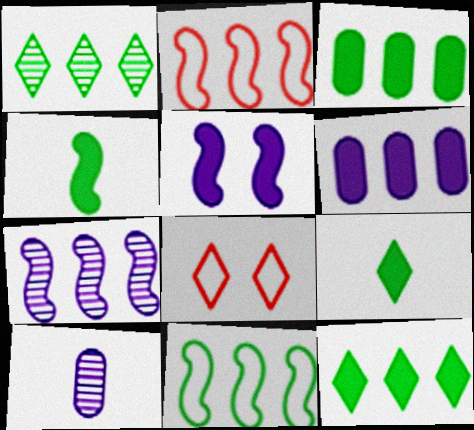[[1, 2, 6], 
[1, 3, 11]]